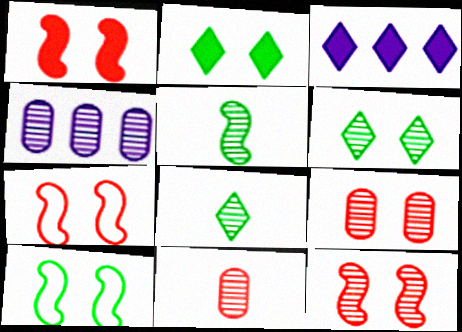[[1, 7, 12], 
[3, 10, 11], 
[4, 8, 12]]